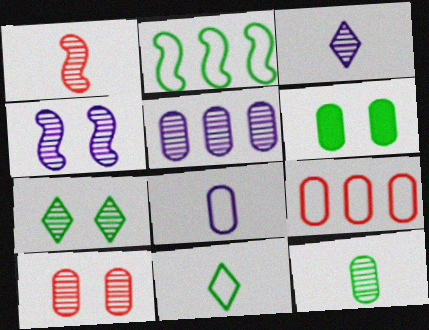[[1, 3, 12], 
[1, 5, 7], 
[3, 4, 5], 
[4, 7, 10], 
[5, 10, 12]]